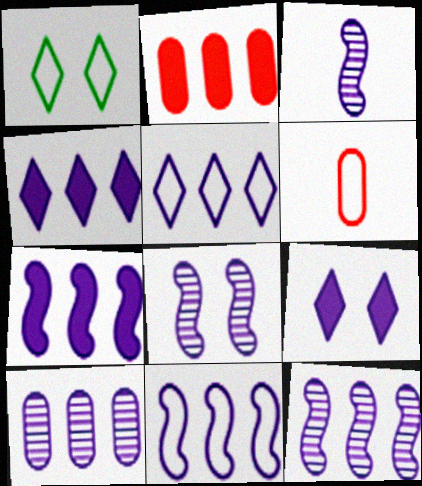[[1, 2, 3], 
[1, 6, 11], 
[3, 8, 12], 
[4, 10, 11], 
[5, 7, 10], 
[7, 11, 12]]